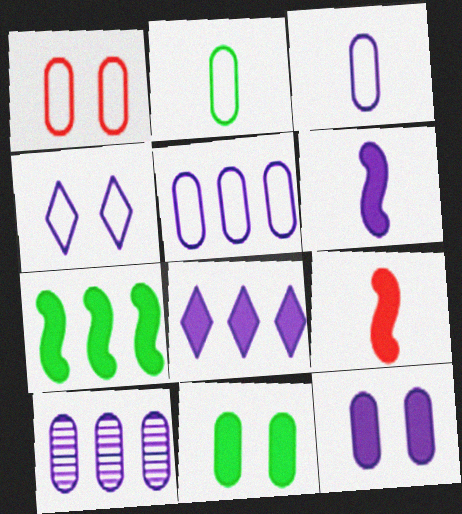[[1, 2, 5], 
[3, 10, 12], 
[4, 6, 10], 
[6, 8, 12], 
[8, 9, 11]]